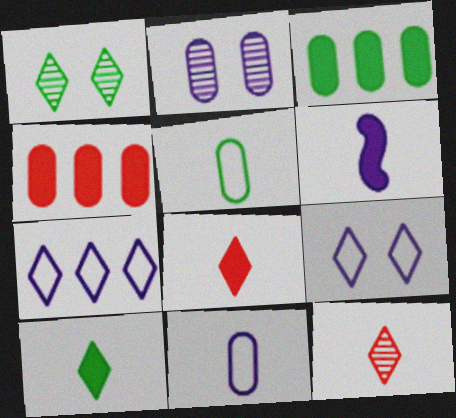[[1, 7, 8], 
[2, 4, 5], 
[2, 6, 7], 
[5, 6, 12]]